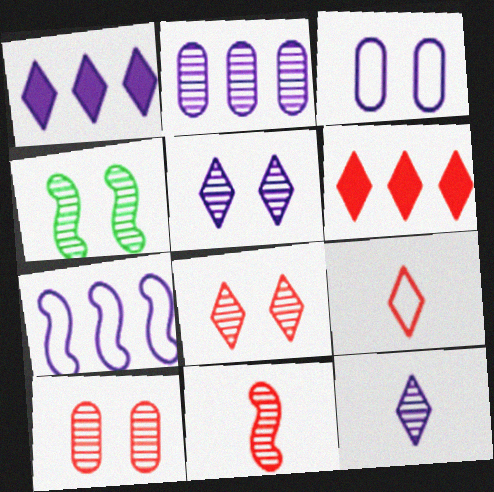[[1, 2, 7], 
[4, 5, 10], 
[6, 8, 9]]